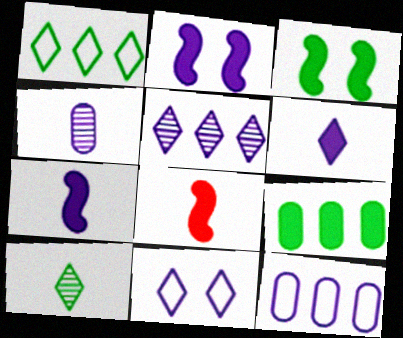[[5, 6, 11]]